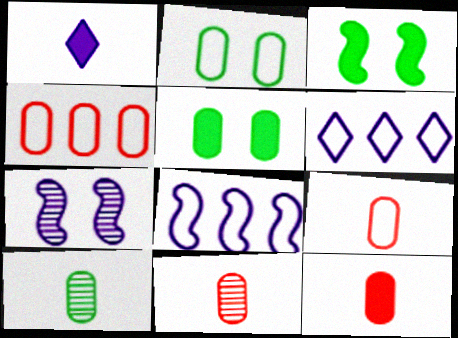[[3, 6, 11], 
[9, 11, 12]]